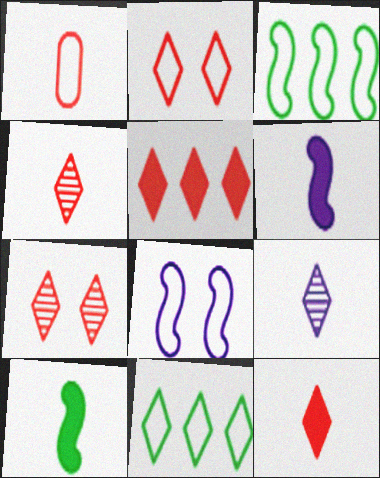[[1, 8, 11], 
[1, 9, 10], 
[2, 4, 5]]